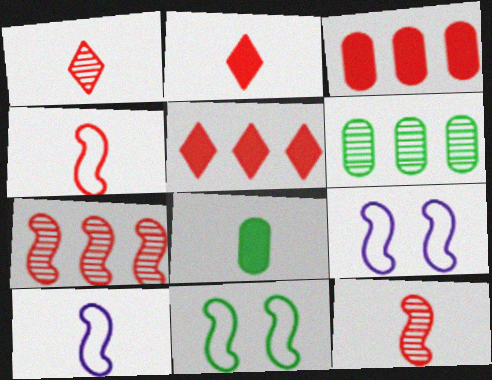[[1, 8, 10], 
[2, 6, 9]]